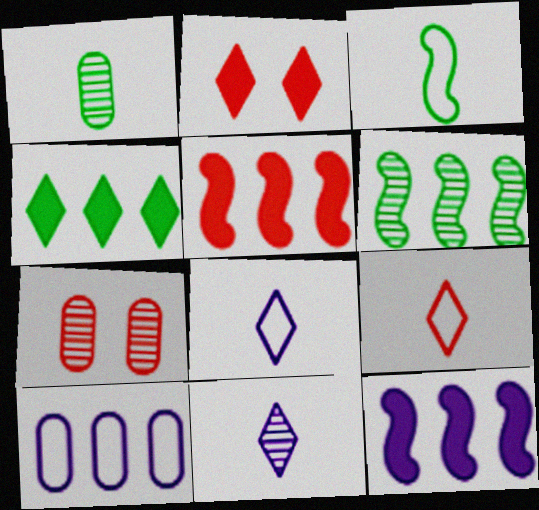[[5, 7, 9], 
[6, 7, 11]]